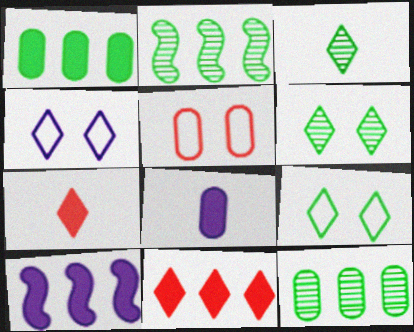[[1, 10, 11], 
[3, 4, 11], 
[3, 5, 10], 
[5, 8, 12]]